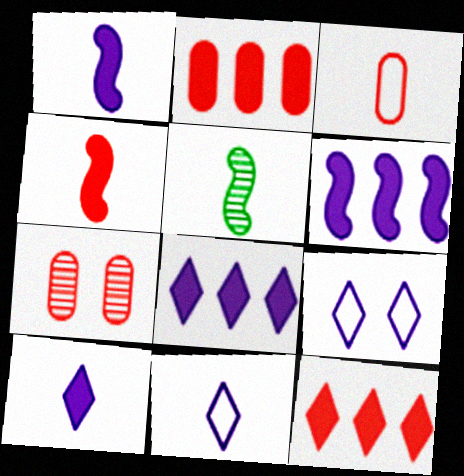[[2, 3, 7], 
[2, 5, 9], 
[3, 5, 10]]